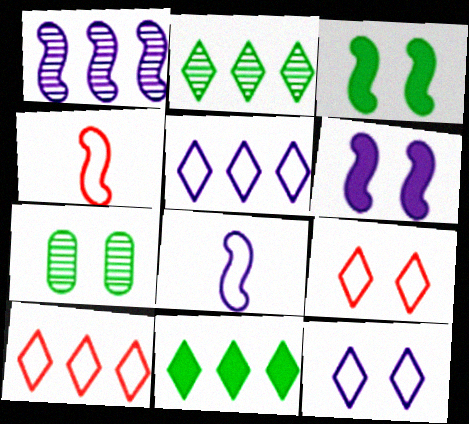[[1, 3, 4], 
[1, 6, 8], 
[6, 7, 9]]